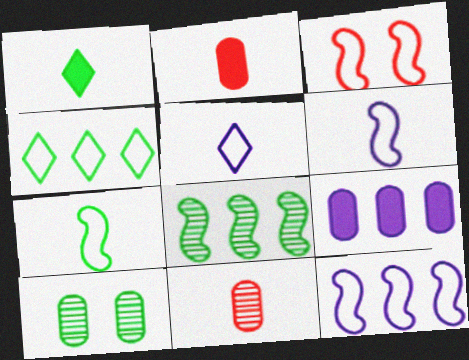[[1, 6, 11], 
[3, 7, 12]]